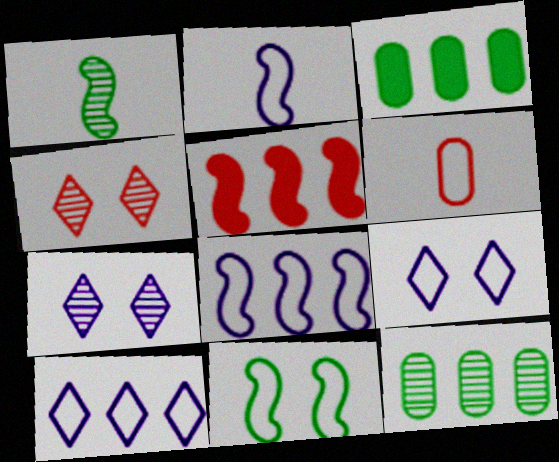[[2, 3, 4], 
[4, 5, 6], 
[5, 10, 12], 
[6, 10, 11]]